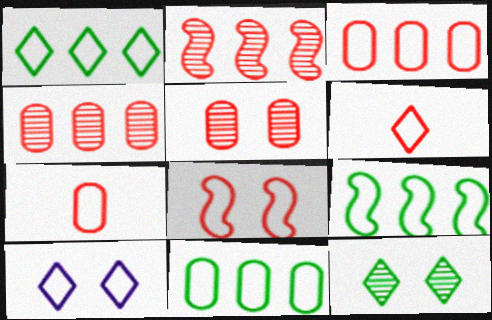[[1, 6, 10], 
[1, 9, 11], 
[3, 6, 8], 
[7, 9, 10]]